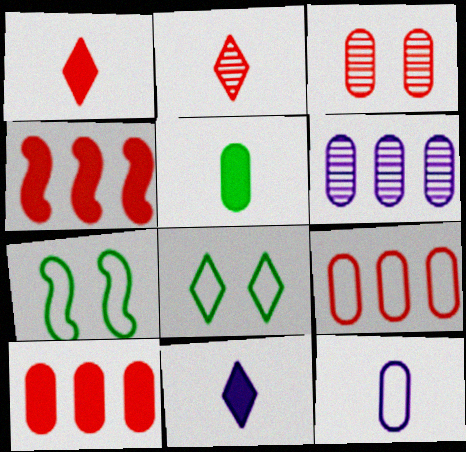[[1, 6, 7]]